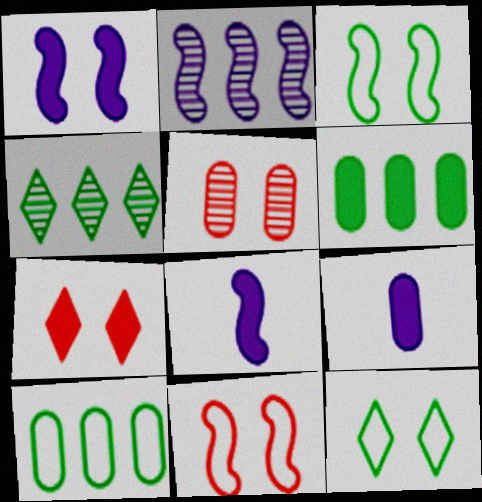[[1, 5, 12], 
[4, 9, 11], 
[5, 7, 11], 
[5, 9, 10], 
[6, 7, 8]]